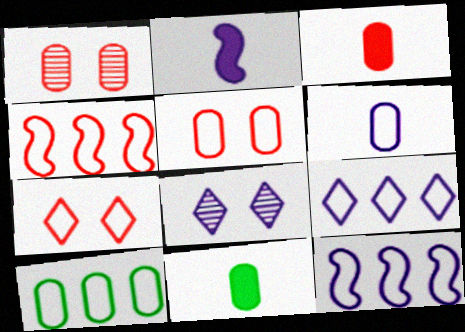[[4, 8, 11], 
[4, 9, 10], 
[5, 6, 10]]